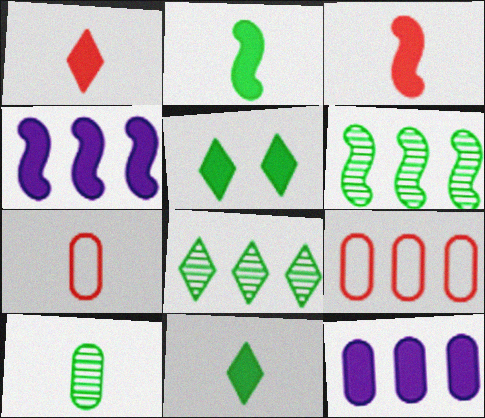[[3, 5, 12], 
[4, 8, 9]]